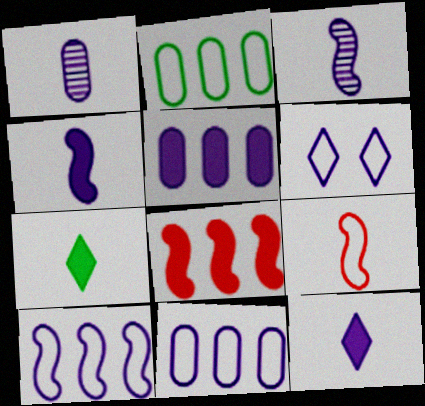[[1, 7, 9], 
[2, 6, 9], 
[3, 5, 6]]